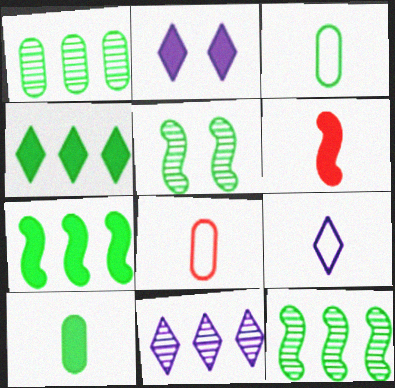[[2, 8, 12], 
[2, 9, 11], 
[3, 4, 5]]